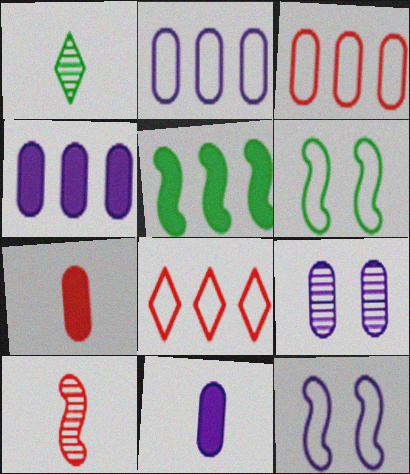[[2, 9, 11], 
[5, 10, 12]]